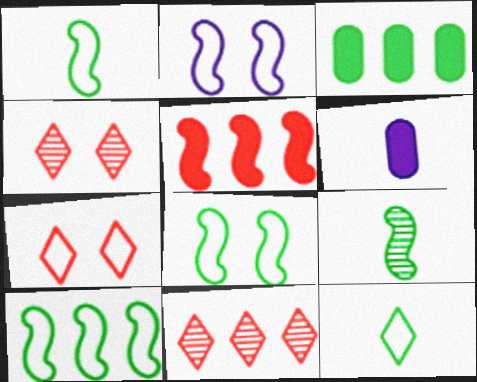[[1, 8, 10], 
[2, 5, 9], 
[4, 6, 10], 
[6, 8, 11]]